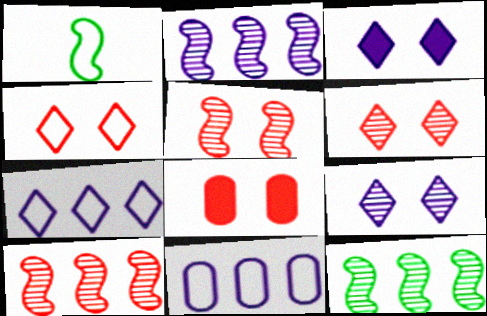[[1, 4, 11], 
[2, 10, 12], 
[4, 5, 8]]